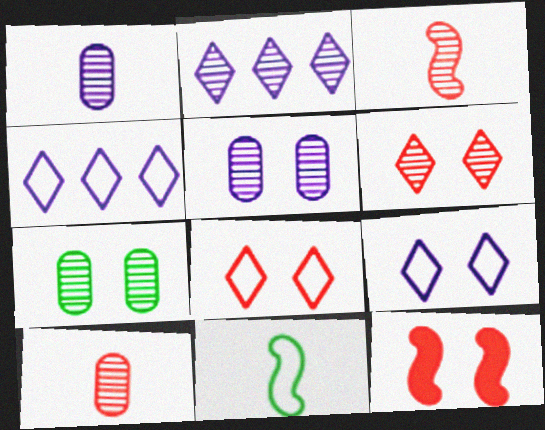[[2, 3, 7], 
[7, 9, 12]]